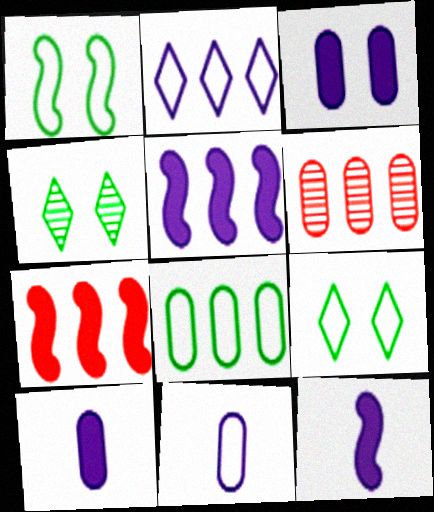[[4, 7, 11], 
[6, 9, 12]]